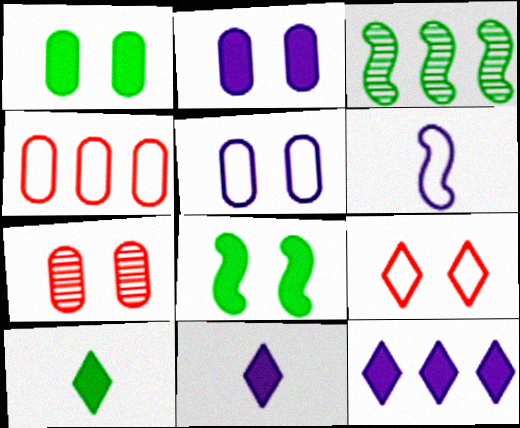[[1, 5, 7], 
[3, 4, 12]]